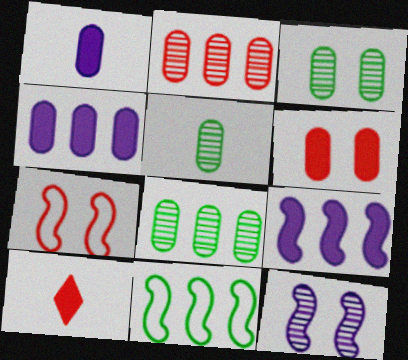[[2, 7, 10], 
[3, 5, 8]]